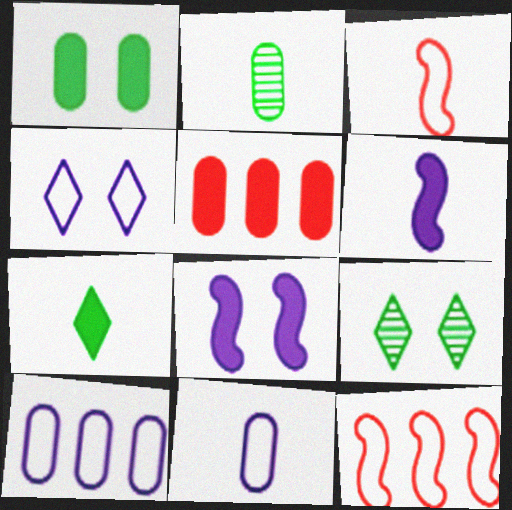[[5, 7, 8]]